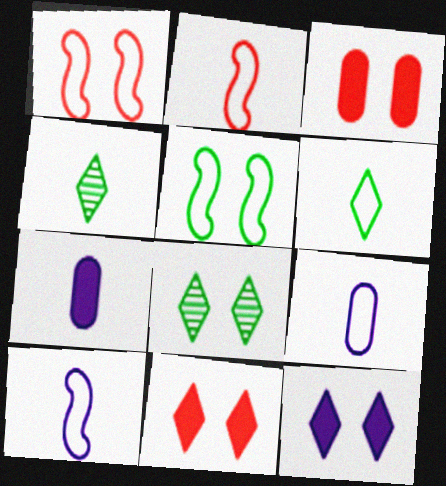[[2, 4, 7], 
[2, 6, 9]]